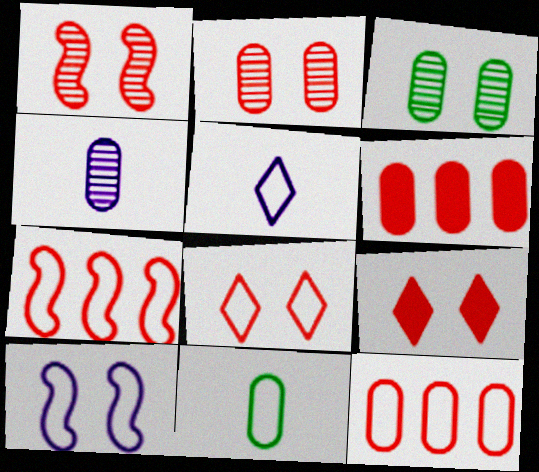[[3, 9, 10]]